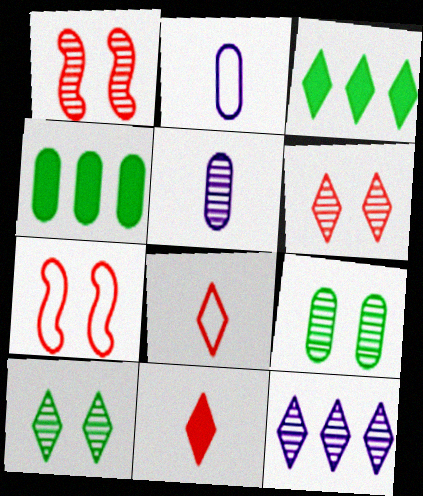[[1, 2, 3], 
[3, 5, 7]]